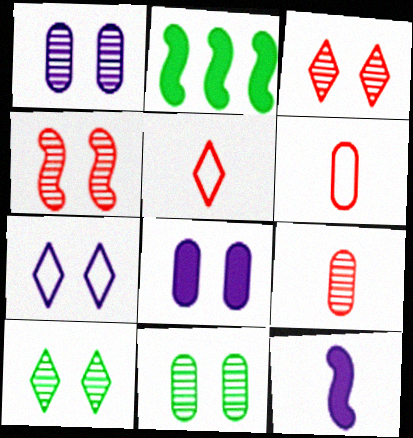[[1, 2, 5], 
[1, 4, 10], 
[2, 7, 9]]